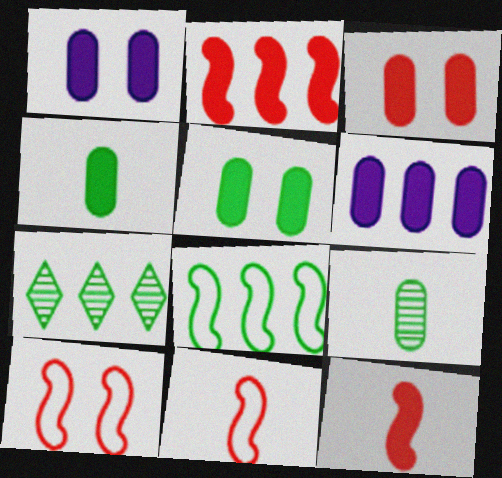[[1, 3, 5], 
[1, 7, 11], 
[3, 4, 6]]